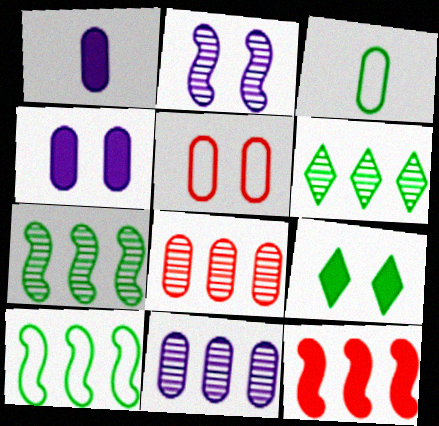[[1, 9, 12], 
[2, 5, 9], 
[3, 4, 8], 
[3, 7, 9]]